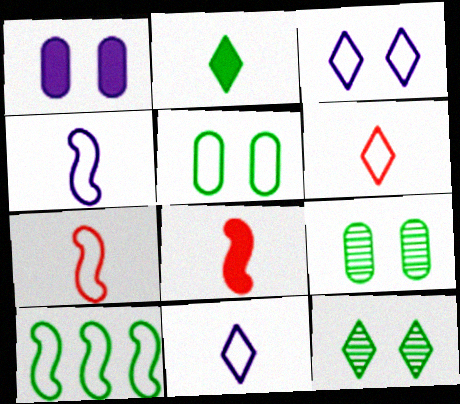[[2, 9, 10]]